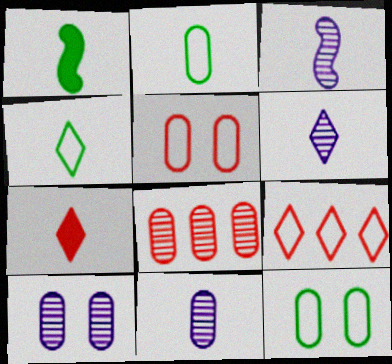[[1, 9, 10], 
[2, 3, 7], 
[3, 6, 11], 
[4, 6, 7]]